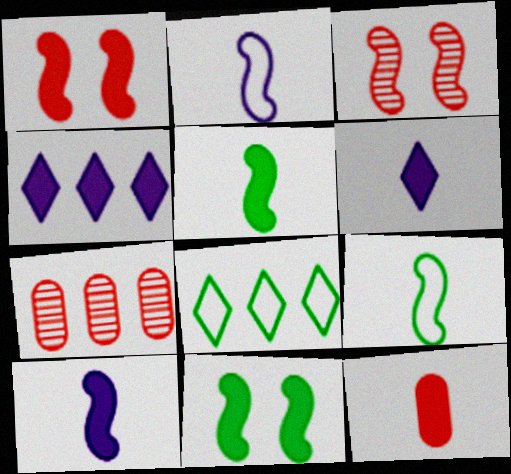[[4, 11, 12], 
[5, 6, 12]]